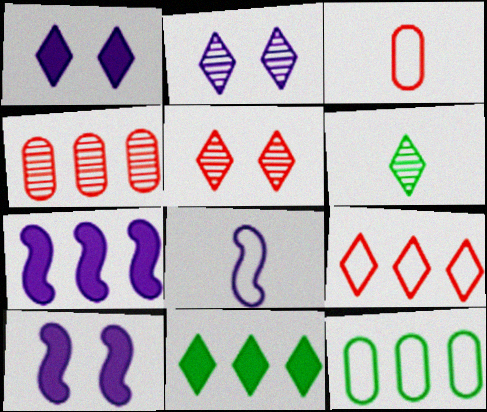[[1, 6, 9]]